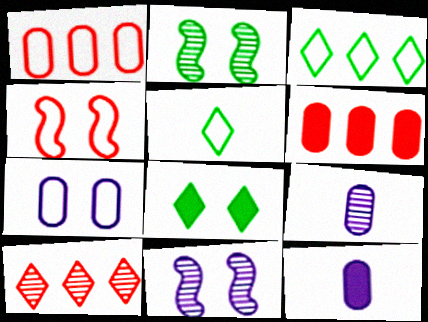[[2, 9, 10], 
[5, 6, 11]]